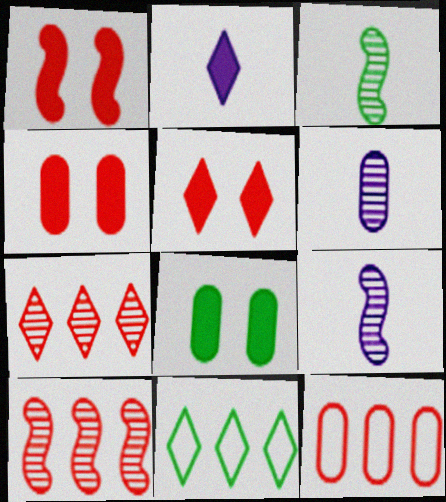[[1, 4, 5], 
[1, 6, 11], 
[3, 8, 11], 
[4, 9, 11], 
[6, 8, 12]]